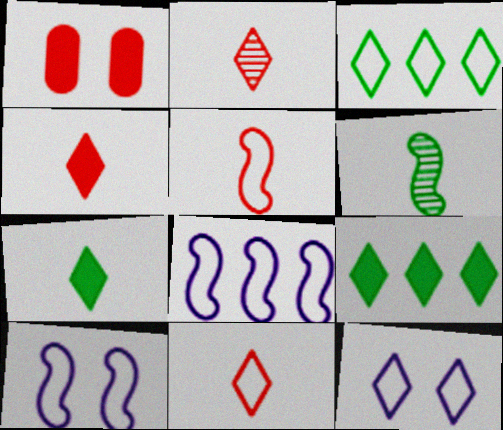[[2, 4, 11], 
[2, 9, 12], 
[3, 11, 12]]